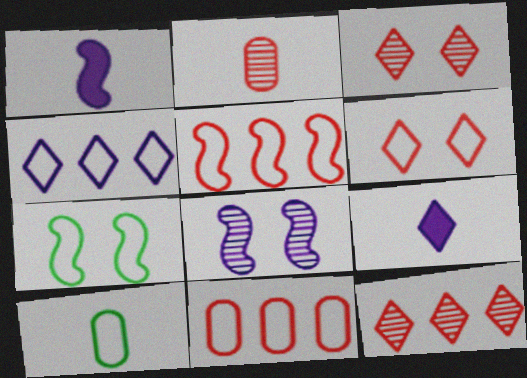[]